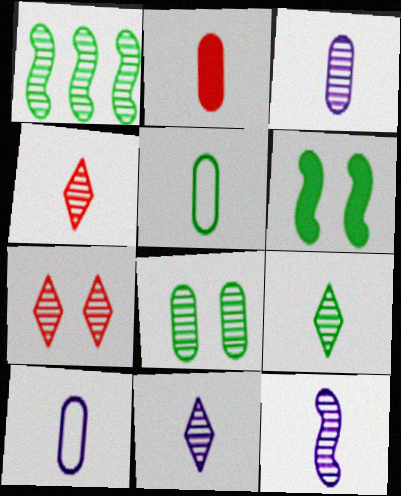[[1, 3, 7], 
[1, 8, 9], 
[2, 3, 5], 
[3, 11, 12], 
[4, 9, 11]]